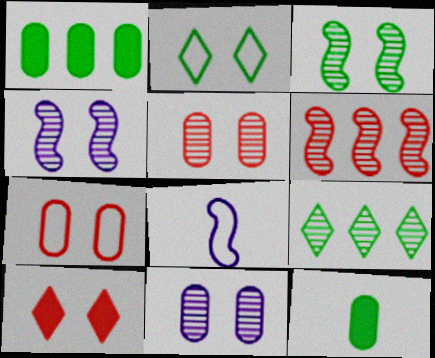[]